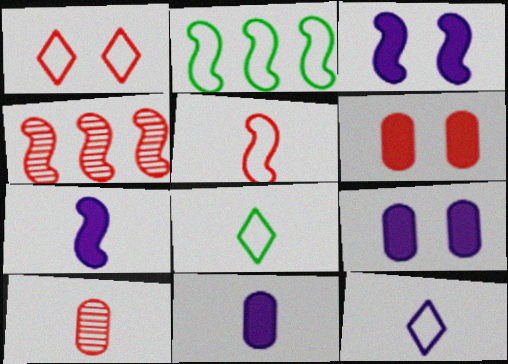[[4, 8, 9], 
[7, 8, 10]]